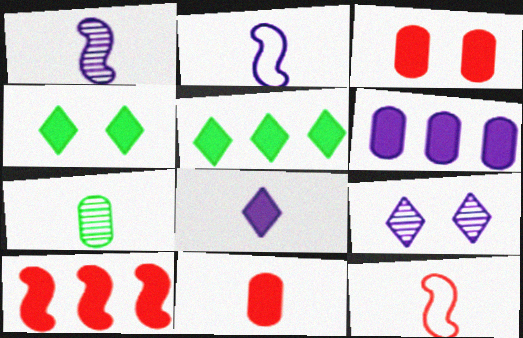[[2, 6, 9], 
[5, 6, 10], 
[7, 8, 12]]